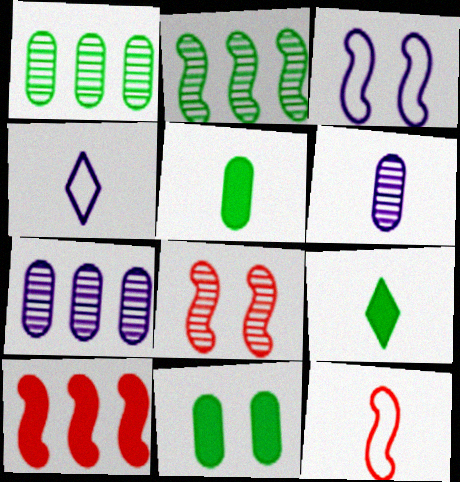[[6, 9, 12], 
[8, 10, 12]]